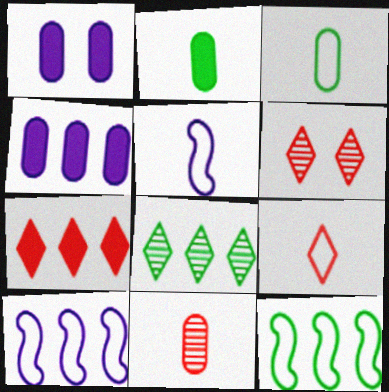[[2, 6, 10], 
[3, 5, 9], 
[6, 7, 9]]